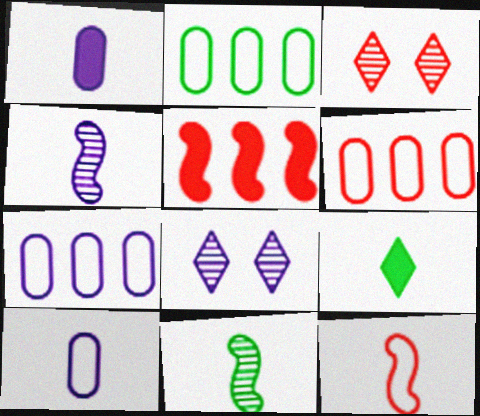[[2, 6, 7]]